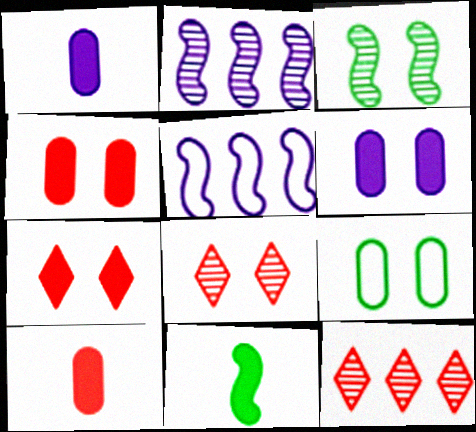[]